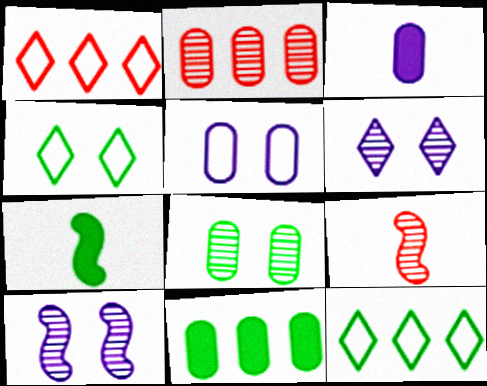[[7, 8, 12]]